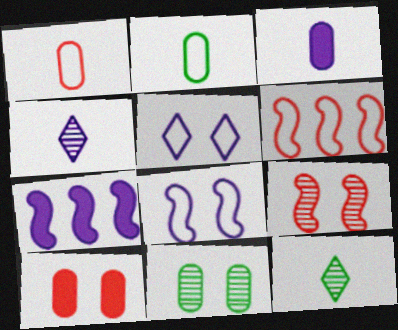[[2, 5, 6]]